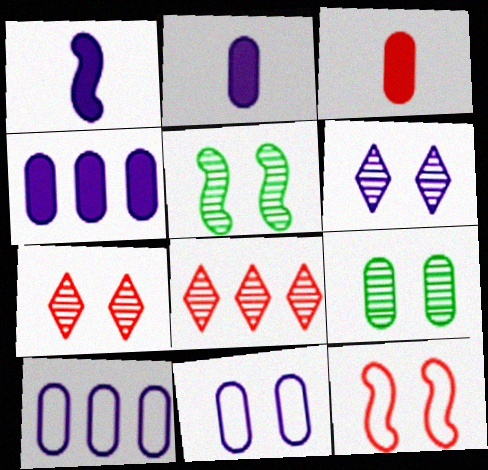[[1, 6, 10], 
[3, 8, 12], 
[3, 9, 10]]